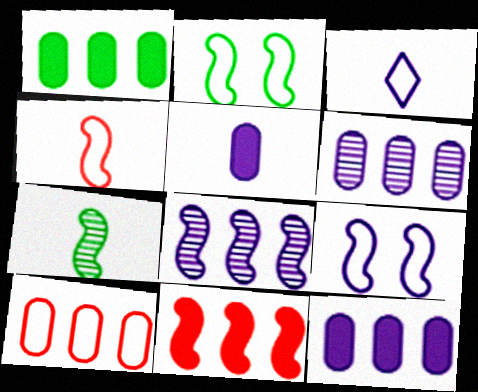[[1, 6, 10], 
[2, 3, 10], 
[7, 9, 11]]